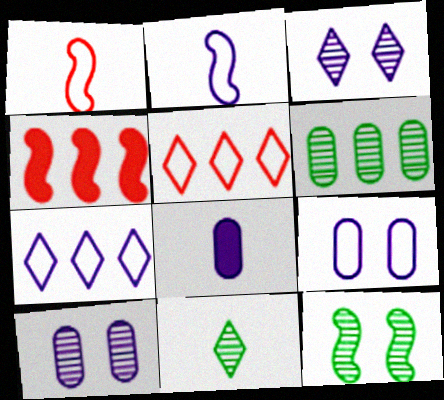[[1, 8, 11], 
[2, 4, 12], 
[2, 7, 9], 
[4, 6, 7], 
[4, 9, 11], 
[5, 8, 12], 
[6, 11, 12]]